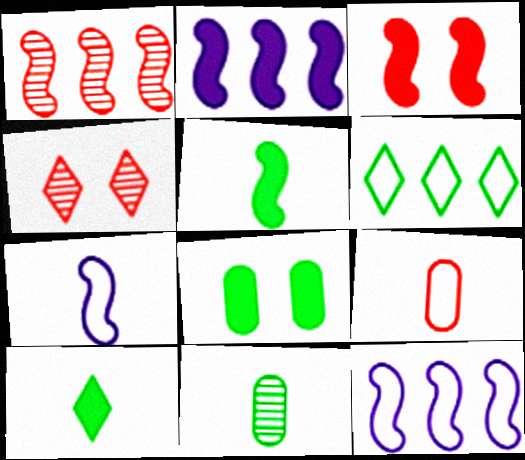[[2, 3, 5]]